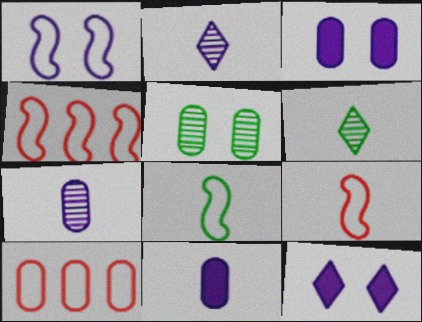[[1, 4, 8], 
[3, 4, 6], 
[5, 10, 11], 
[6, 9, 11]]